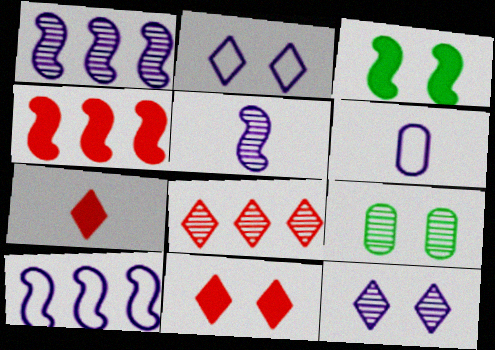[[2, 6, 10], 
[3, 6, 8], 
[5, 8, 9], 
[7, 9, 10]]